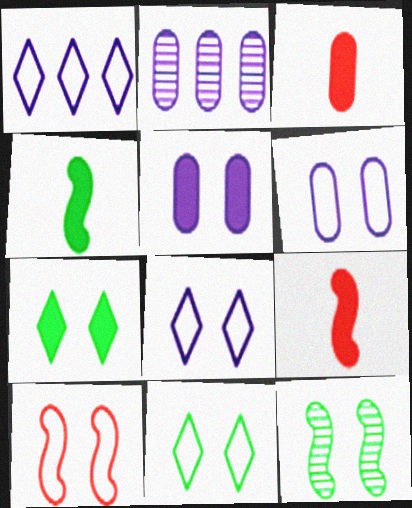[[1, 3, 12], 
[2, 9, 11], 
[6, 10, 11]]